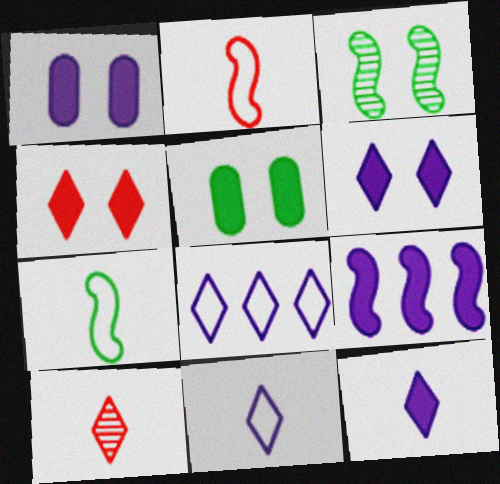[[1, 9, 12], 
[2, 3, 9]]